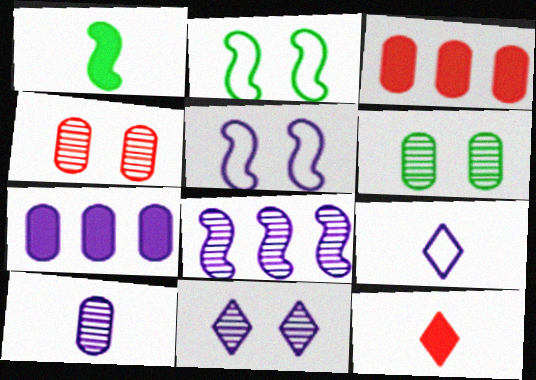[[8, 10, 11]]